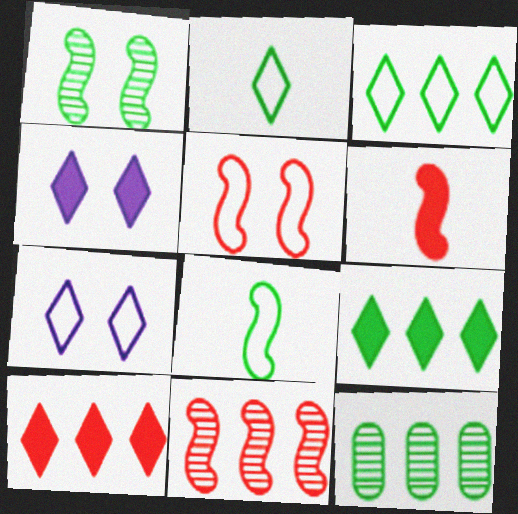[[5, 6, 11], 
[6, 7, 12]]